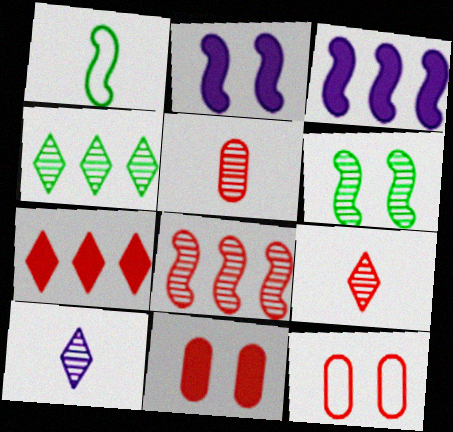[[1, 2, 8]]